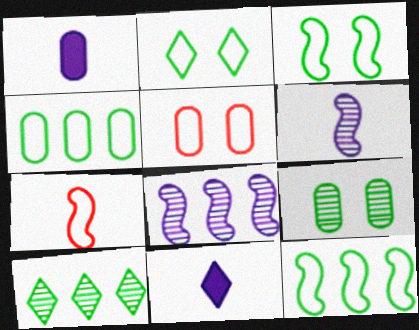[]